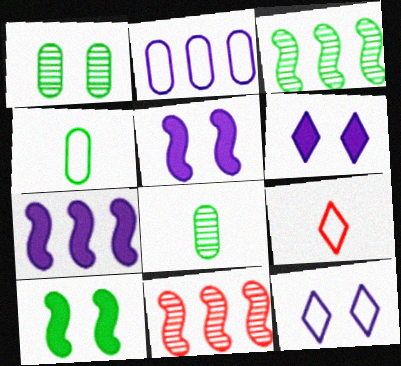[[1, 7, 9], 
[4, 6, 11]]